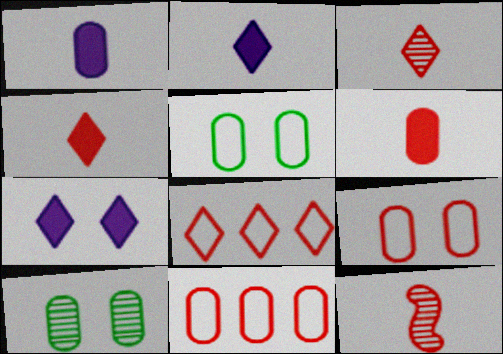[[1, 10, 11]]